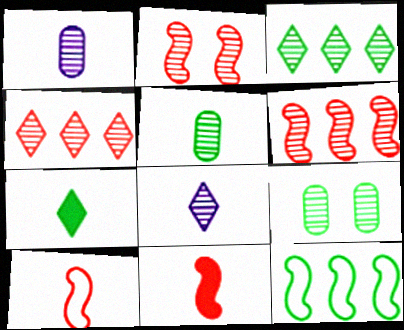[[1, 2, 3], 
[1, 7, 10], 
[6, 8, 9], 
[7, 9, 12]]